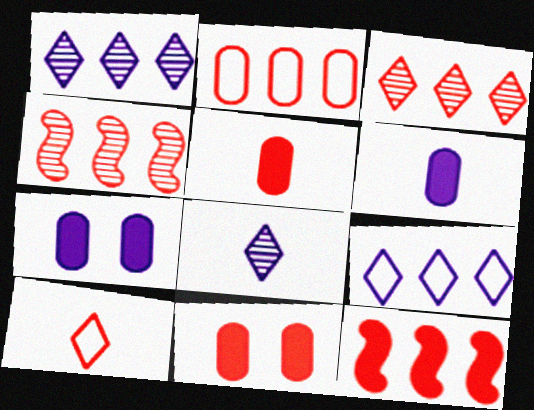[[2, 3, 12], 
[4, 10, 11]]